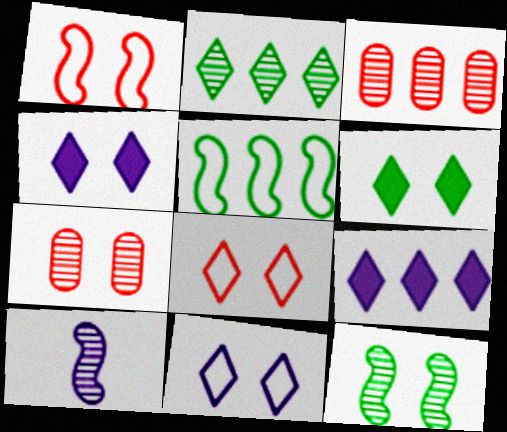[[2, 7, 10], 
[3, 5, 9]]